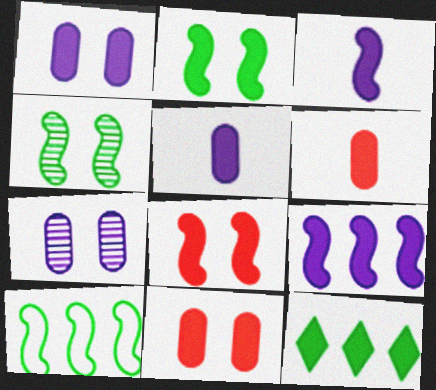[[3, 11, 12], 
[5, 8, 12]]